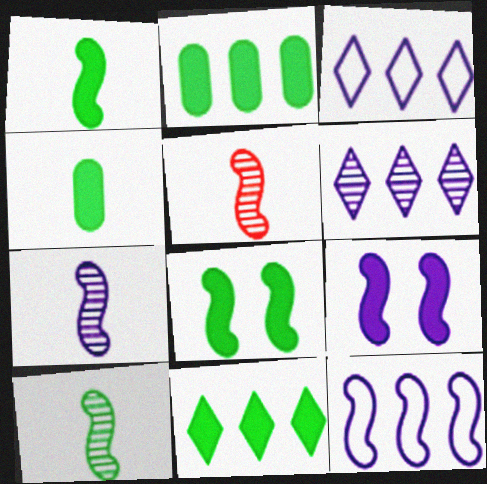[[4, 8, 11], 
[5, 7, 10], 
[5, 8, 12], 
[7, 9, 12]]